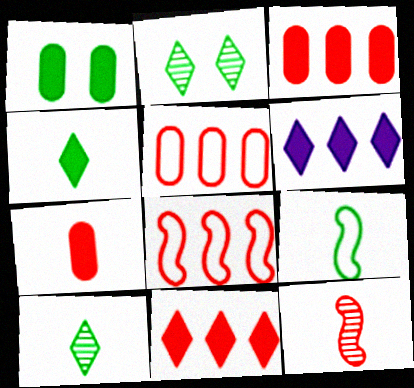[]